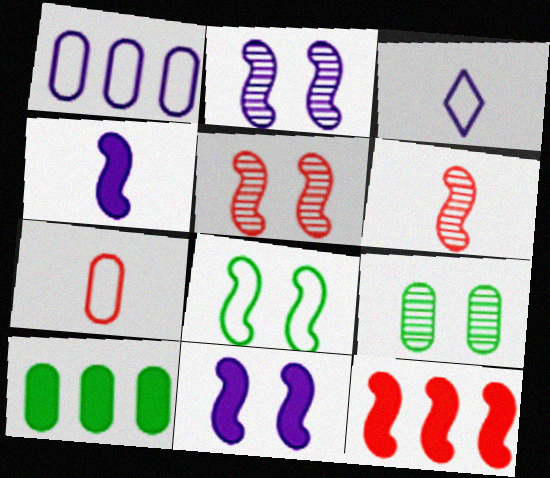[[3, 5, 10], 
[3, 9, 12], 
[5, 8, 11]]